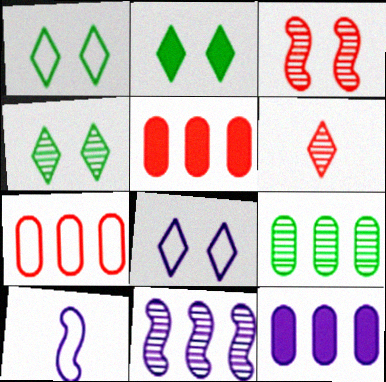[[1, 2, 4], 
[1, 7, 10], 
[4, 5, 10], 
[7, 9, 12]]